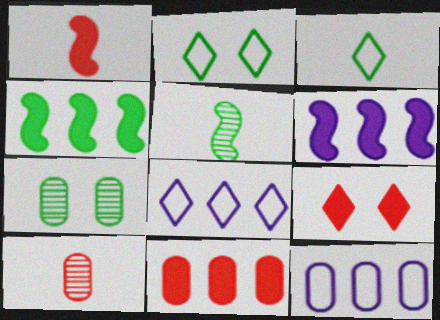[[1, 7, 8], 
[1, 9, 11], 
[2, 6, 10], 
[3, 4, 7], 
[5, 9, 12]]